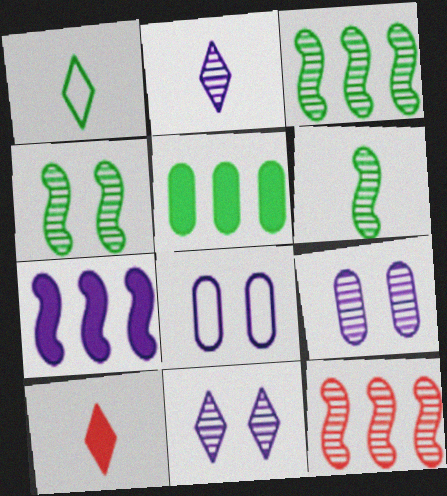[[1, 2, 10], 
[1, 4, 5], 
[2, 7, 8], 
[3, 4, 6], 
[3, 8, 10]]